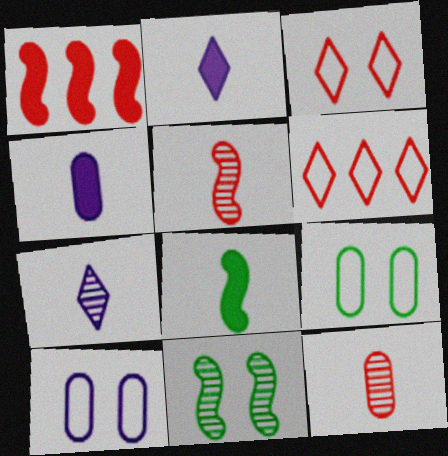[[1, 3, 12], 
[1, 7, 9], 
[4, 6, 11]]